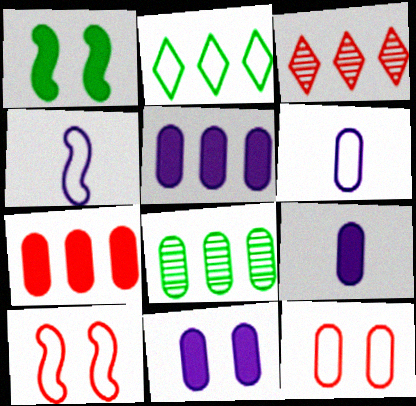[[1, 3, 6], 
[2, 4, 12], 
[2, 6, 10], 
[5, 9, 11], 
[8, 9, 12]]